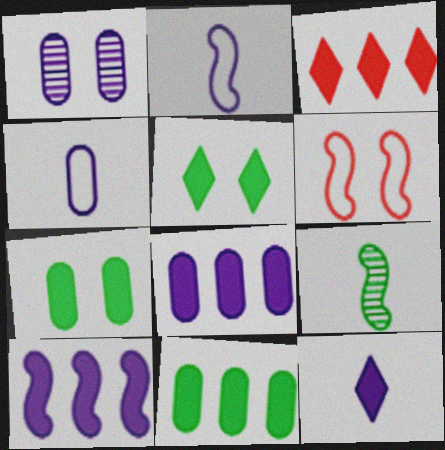[[1, 4, 8], 
[1, 5, 6], 
[3, 5, 12], 
[3, 10, 11], 
[6, 9, 10]]